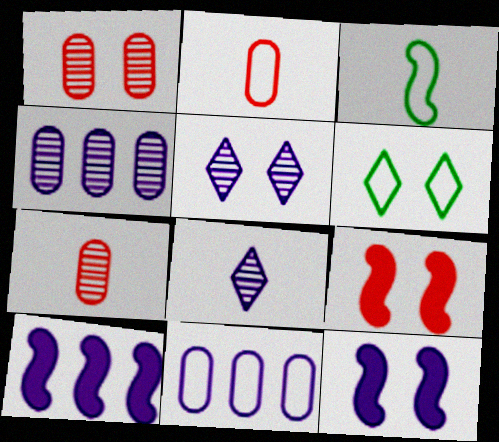[[1, 6, 12], 
[6, 7, 10], 
[8, 11, 12]]